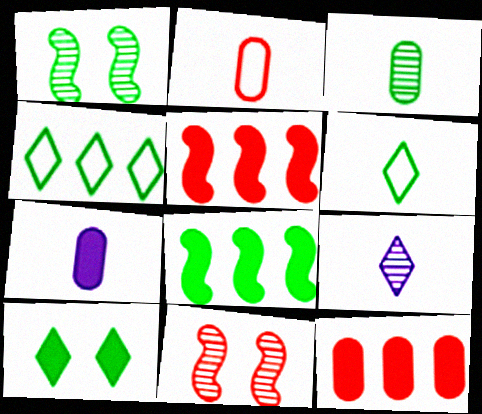[[2, 3, 7], 
[4, 7, 11], 
[5, 7, 10]]